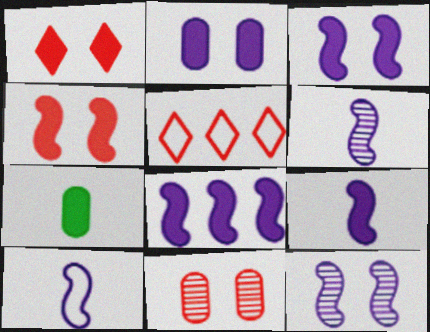[[1, 7, 8], 
[3, 8, 9], 
[5, 7, 12], 
[6, 9, 10], 
[8, 10, 12]]